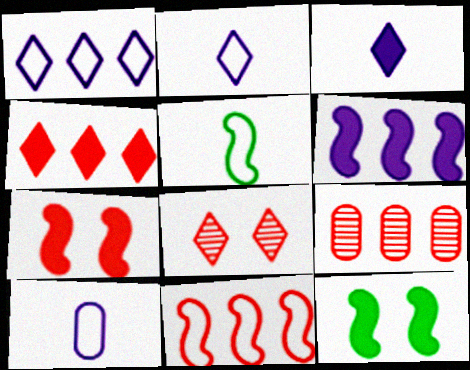[[2, 9, 12], 
[4, 9, 11]]